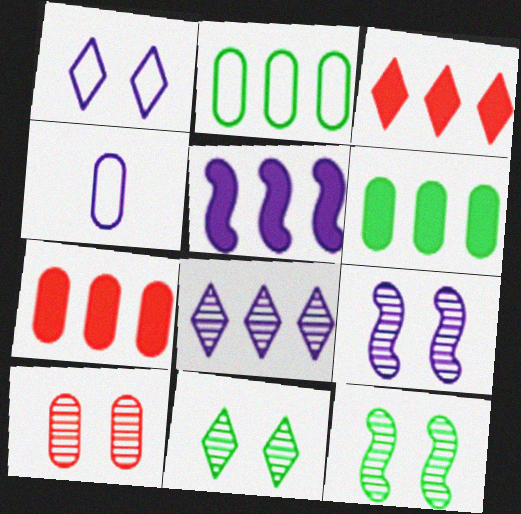[[3, 4, 12], 
[3, 5, 6], 
[4, 6, 10], 
[9, 10, 11]]